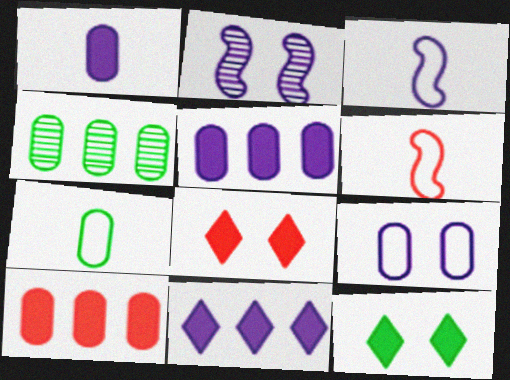[[3, 4, 8]]